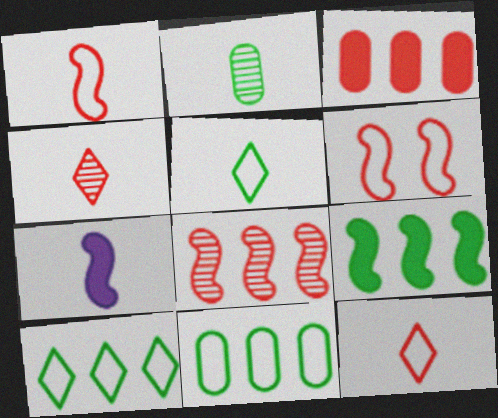[[2, 7, 12], 
[3, 4, 6]]